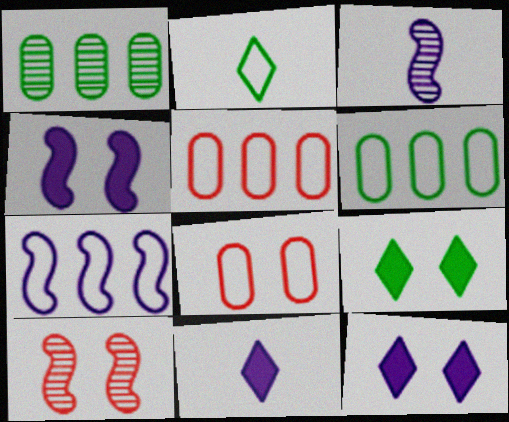[[2, 7, 8], 
[3, 4, 7], 
[3, 5, 9], 
[6, 10, 11]]